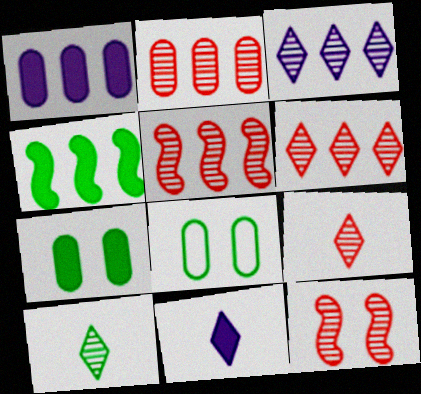[[2, 5, 6], 
[2, 9, 12], 
[4, 8, 10], 
[5, 8, 11]]